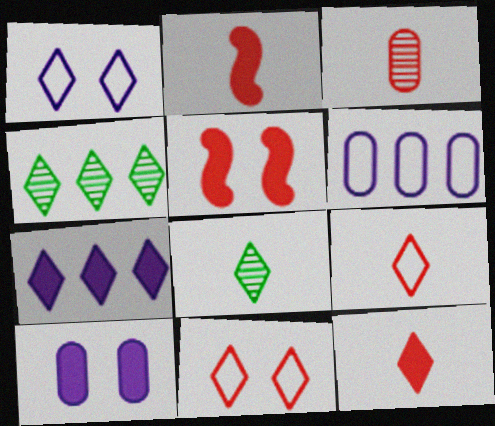[[1, 4, 12], 
[2, 3, 9], 
[5, 6, 8], 
[7, 8, 11]]